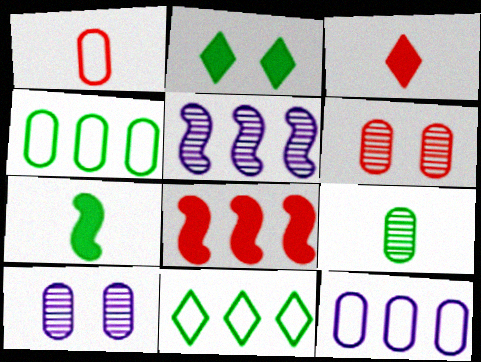[[1, 2, 5]]